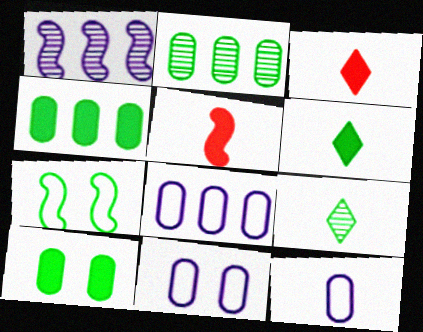[[1, 5, 7], 
[2, 6, 7], 
[4, 7, 9], 
[5, 9, 12], 
[8, 11, 12]]